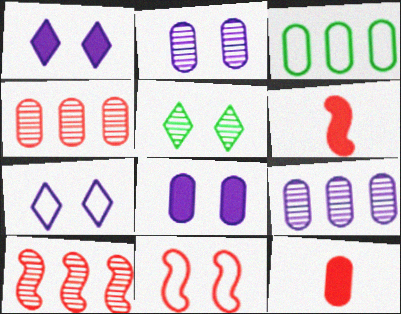[[2, 3, 12], 
[5, 8, 11], 
[6, 10, 11]]